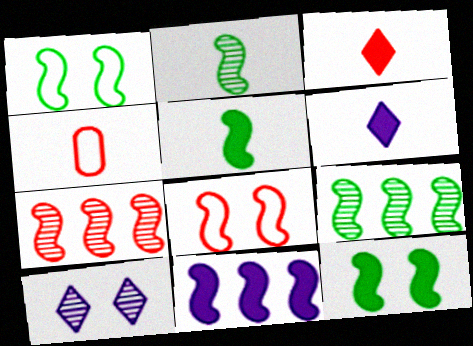[[1, 5, 9], 
[2, 4, 6], 
[2, 8, 11]]